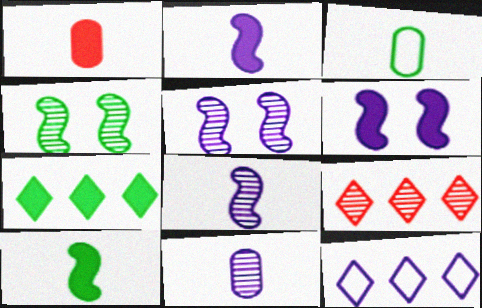[[1, 3, 11], 
[1, 4, 12], 
[1, 6, 7], 
[3, 4, 7], 
[3, 6, 9], 
[4, 9, 11], 
[6, 11, 12], 
[7, 9, 12]]